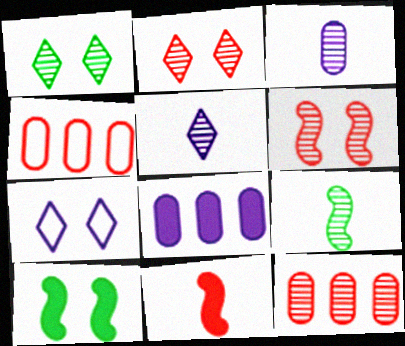[[2, 4, 11], 
[4, 5, 10]]